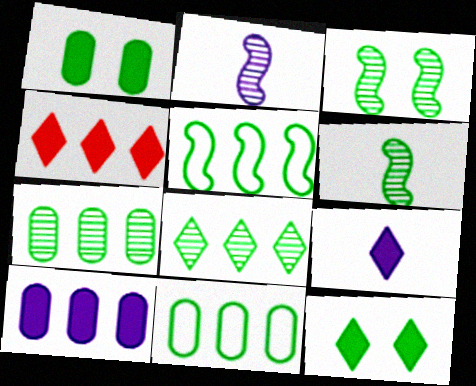[[4, 9, 12], 
[6, 11, 12]]